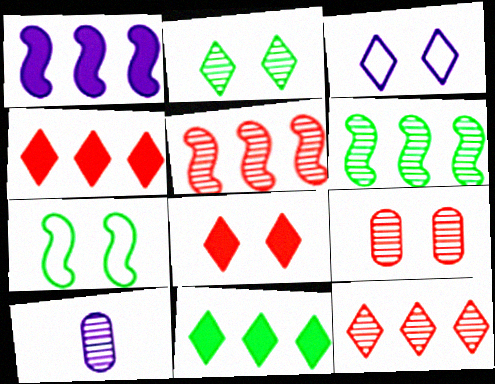[[1, 3, 10], 
[2, 3, 8], 
[2, 5, 10], 
[4, 7, 10]]